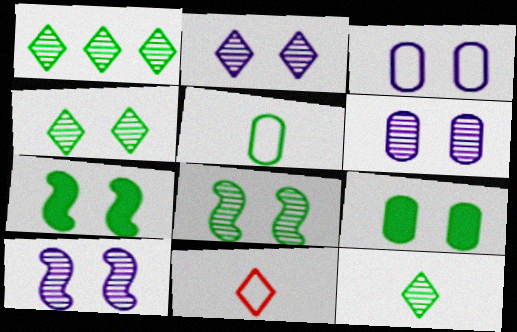[[1, 4, 12], 
[1, 5, 7], 
[2, 6, 10]]